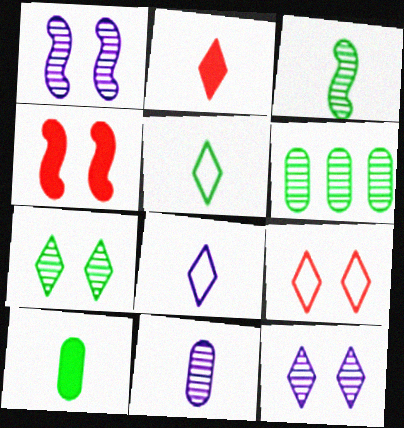[[3, 5, 10], 
[3, 6, 7], 
[4, 6, 8]]